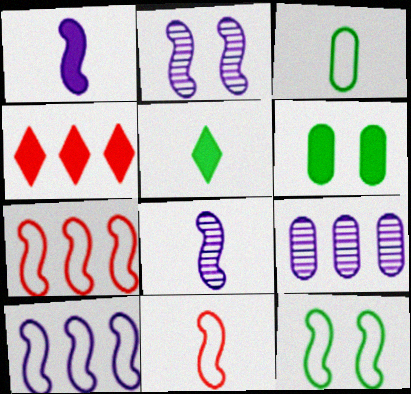[[1, 2, 10], 
[1, 4, 6], 
[2, 3, 4], 
[10, 11, 12]]